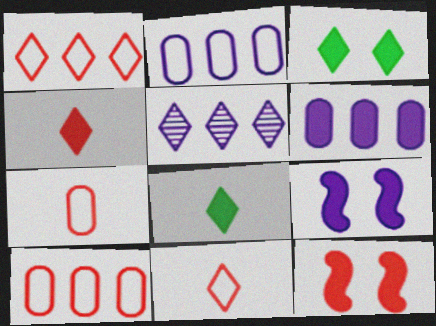[[3, 5, 11], 
[6, 8, 12]]